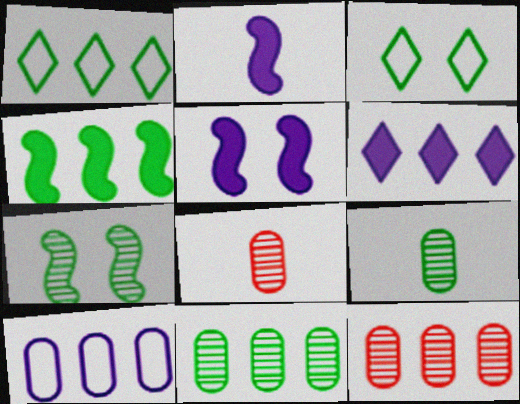[[1, 4, 11], 
[1, 5, 8], 
[2, 3, 12], 
[3, 4, 9]]